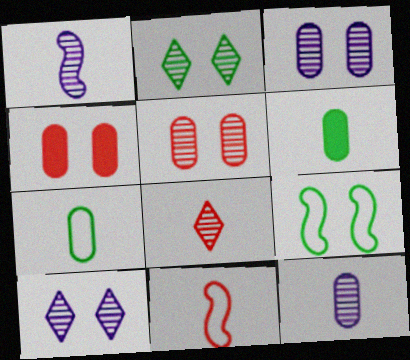[[4, 9, 10]]